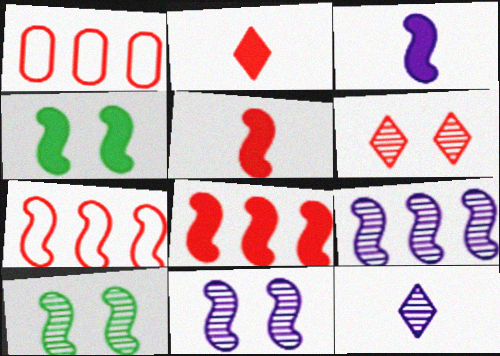[[1, 4, 12], 
[1, 5, 6], 
[3, 4, 8], 
[3, 7, 10]]